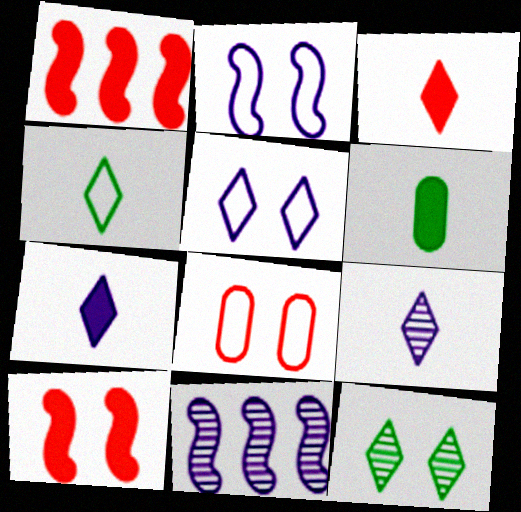[[3, 4, 9]]